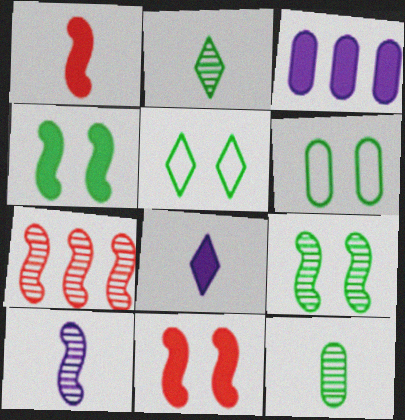[[6, 7, 8], 
[7, 9, 10]]